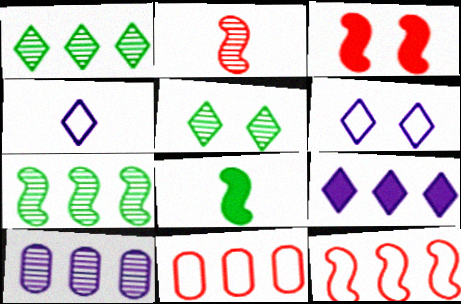[[2, 3, 12], 
[2, 5, 10], 
[7, 9, 11]]